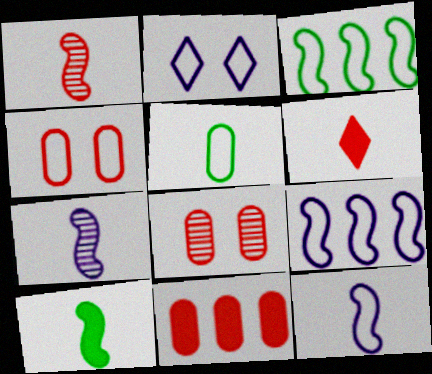[[1, 10, 12], 
[5, 6, 7]]